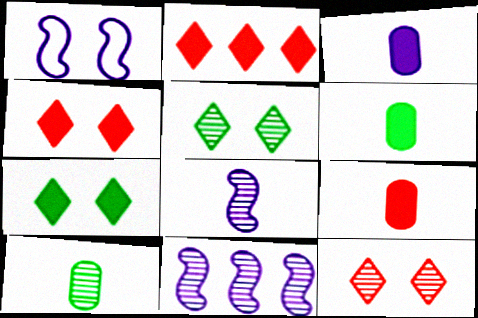[[1, 2, 10], 
[3, 6, 9], 
[10, 11, 12]]